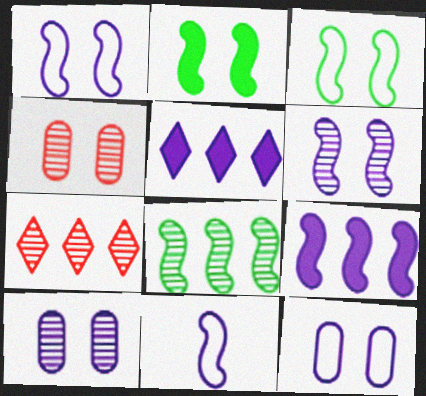[[5, 10, 11], 
[6, 9, 11]]